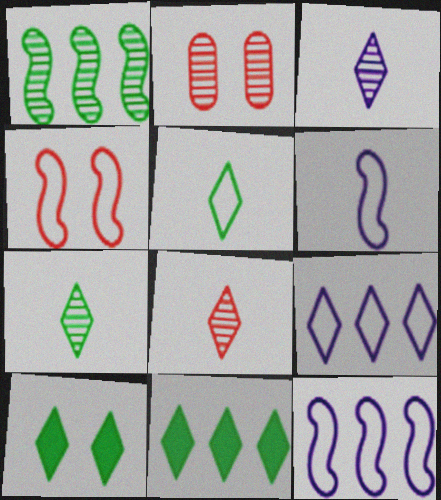[[1, 2, 3], 
[2, 6, 11], 
[3, 7, 8], 
[8, 9, 10]]